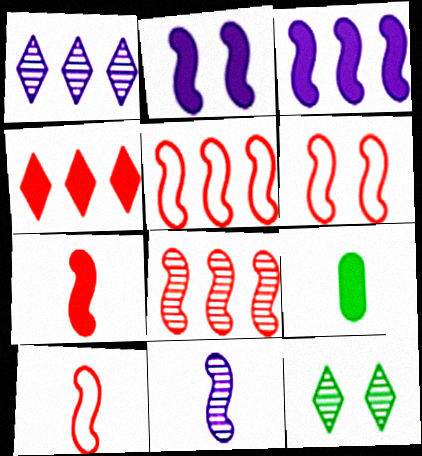[[1, 6, 9], 
[2, 4, 9], 
[5, 6, 10], 
[6, 7, 8]]